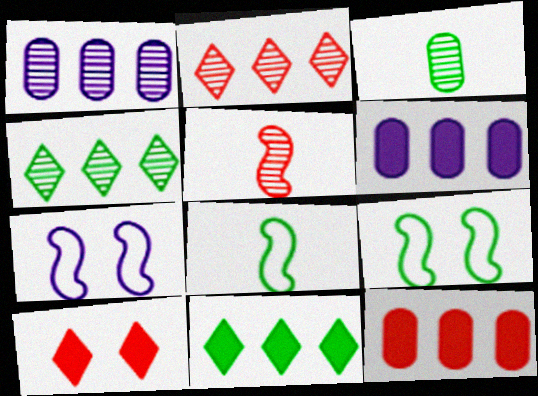[[1, 8, 10], 
[3, 9, 11]]